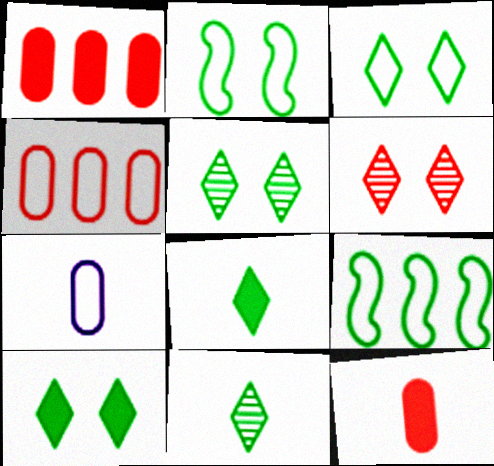[[3, 5, 10]]